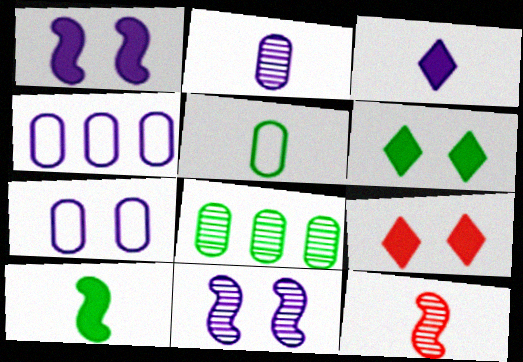[[3, 4, 11], 
[3, 5, 12], 
[4, 6, 12]]